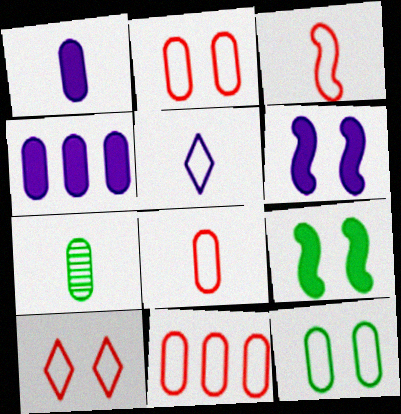[[1, 7, 8], 
[2, 4, 7], 
[2, 8, 11], 
[3, 10, 11]]